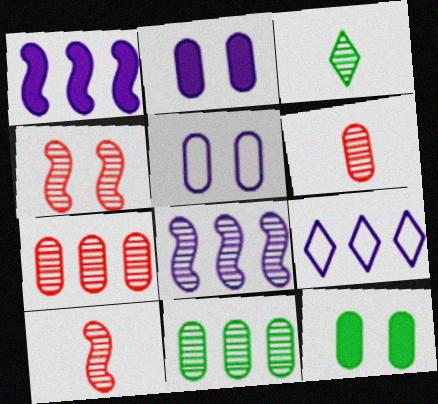[[9, 10, 12]]